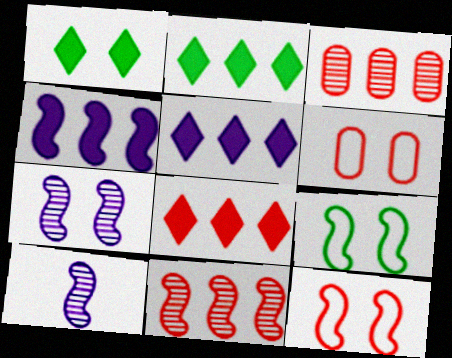[[1, 6, 7], 
[2, 5, 8], 
[2, 6, 10]]